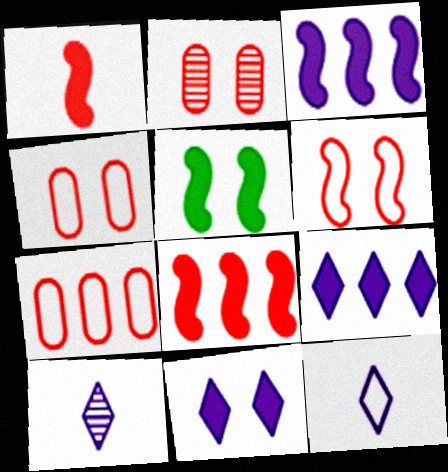[[1, 3, 5], 
[5, 7, 10]]